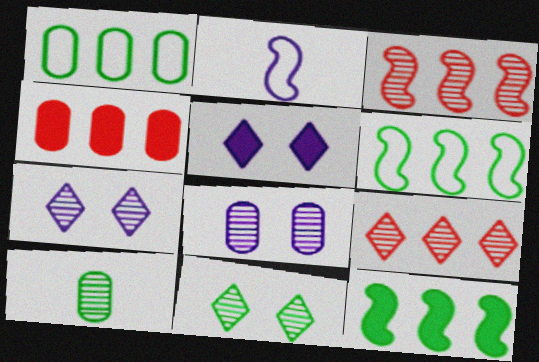[[2, 4, 11], 
[3, 7, 10]]